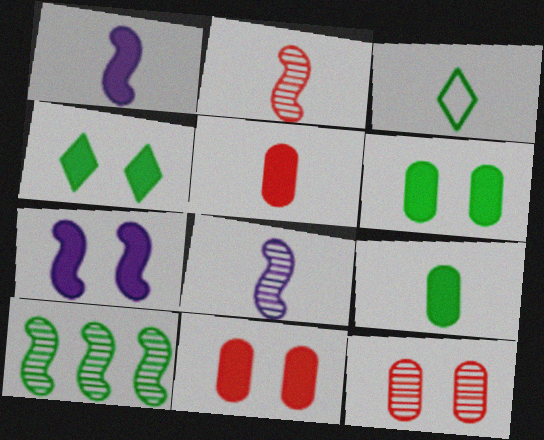[[3, 5, 8], 
[3, 6, 10], 
[4, 7, 11]]